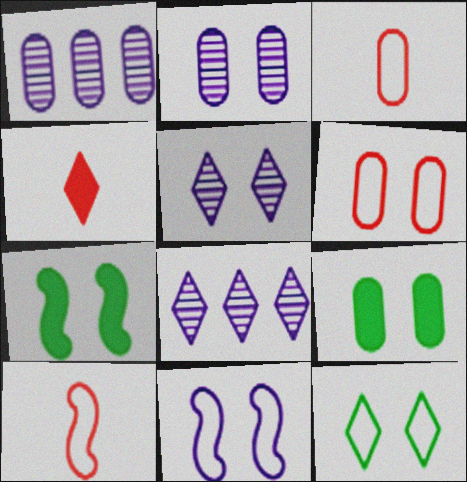[[1, 3, 9], 
[2, 6, 9], 
[3, 7, 8], 
[4, 8, 12], 
[5, 6, 7], 
[6, 11, 12], 
[8, 9, 10]]